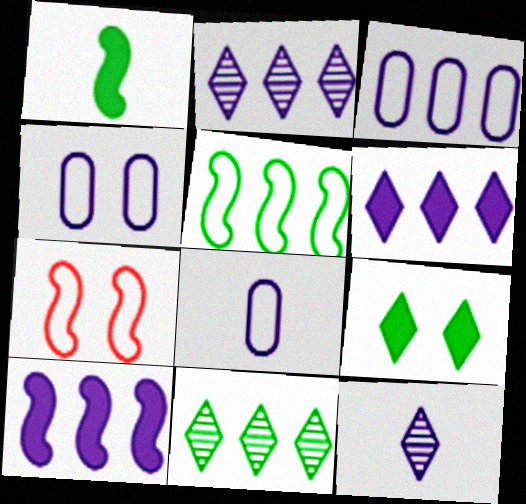[[2, 3, 10], 
[3, 4, 8], 
[4, 10, 12]]